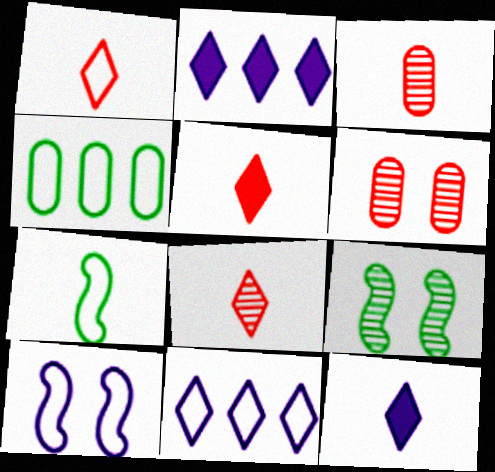[[1, 4, 10], 
[1, 5, 8], 
[2, 6, 7], 
[3, 7, 12]]